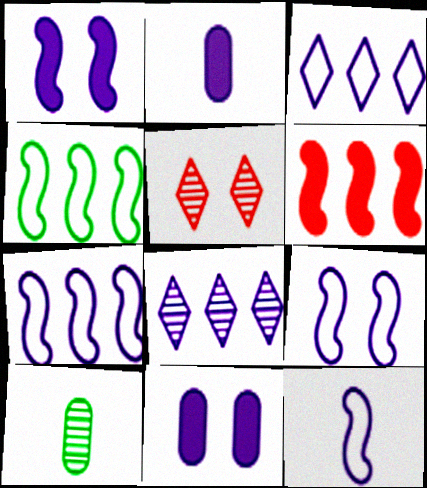[[2, 4, 5], 
[2, 8, 9], 
[7, 9, 12], 
[8, 11, 12]]